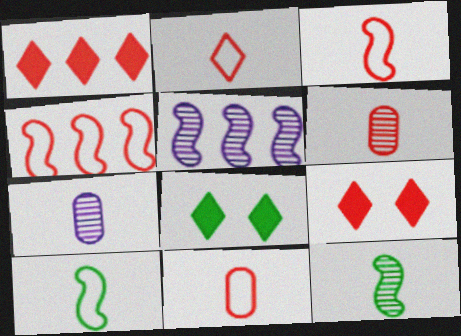[[2, 3, 11], 
[4, 6, 9], 
[4, 7, 8], 
[5, 8, 11]]